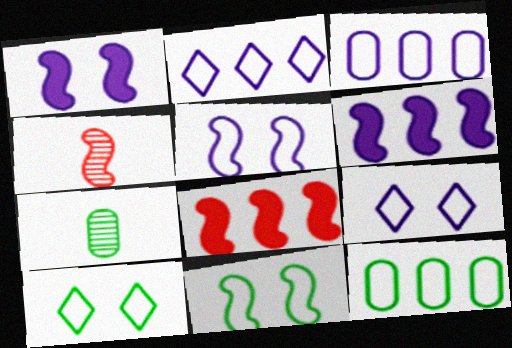[[4, 6, 11], 
[7, 8, 9]]